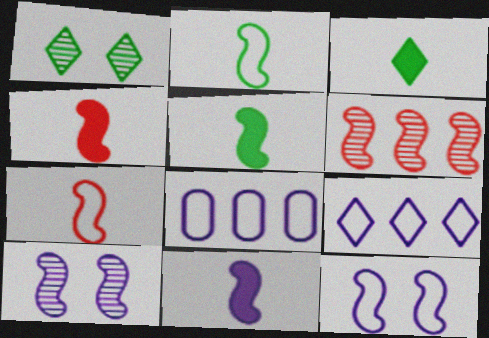[[1, 4, 8], 
[4, 5, 11], 
[5, 6, 12]]